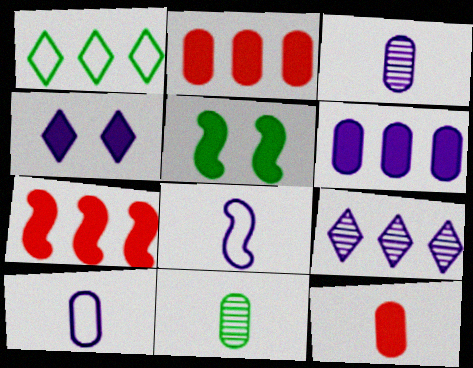[[1, 5, 11], 
[10, 11, 12]]